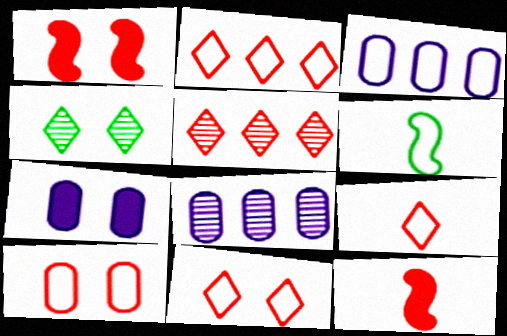[[2, 9, 11], 
[3, 4, 12], 
[3, 6, 11], 
[5, 6, 7], 
[5, 10, 12]]